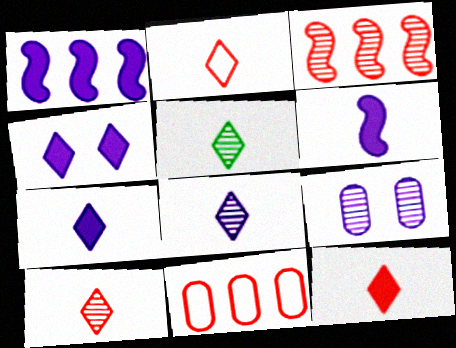[[2, 5, 7], 
[2, 10, 12], 
[3, 5, 9], 
[5, 8, 10]]